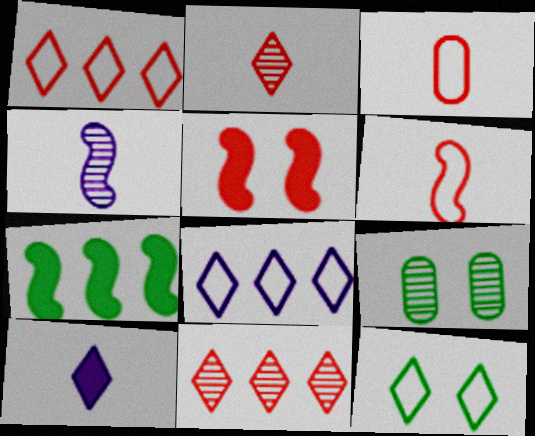[[3, 5, 11], 
[4, 9, 11], 
[10, 11, 12]]